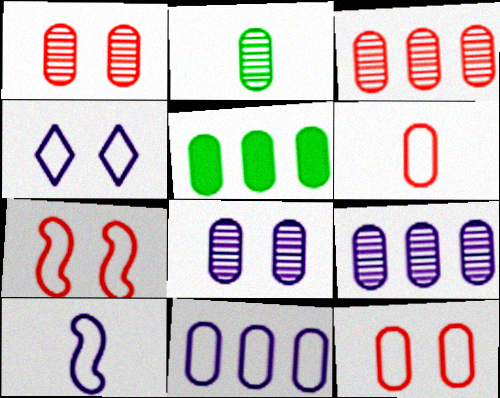[[1, 2, 9], 
[2, 3, 8], 
[3, 5, 11], 
[4, 10, 11], 
[5, 6, 8]]